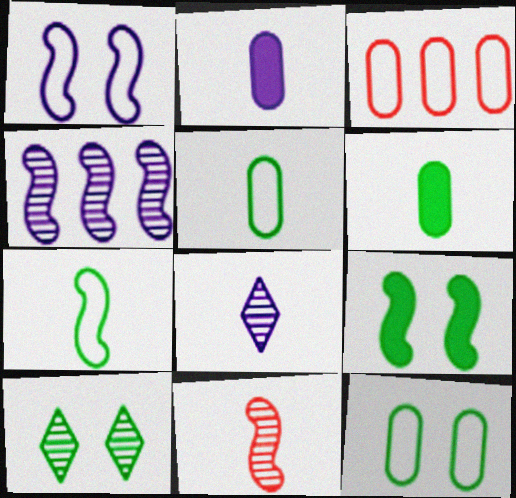[[3, 8, 9], 
[9, 10, 12]]